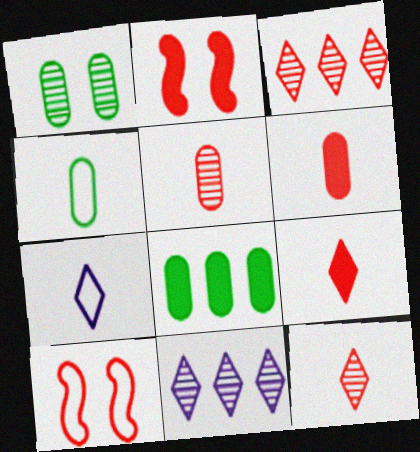[[1, 4, 8], 
[2, 4, 11], 
[3, 6, 10]]